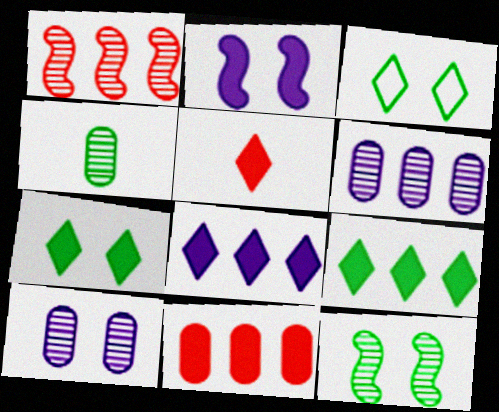[[5, 7, 8]]